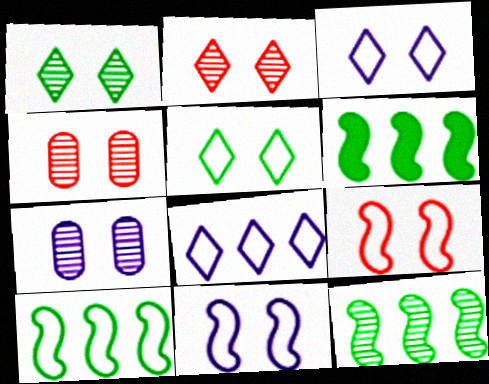[[6, 10, 12]]